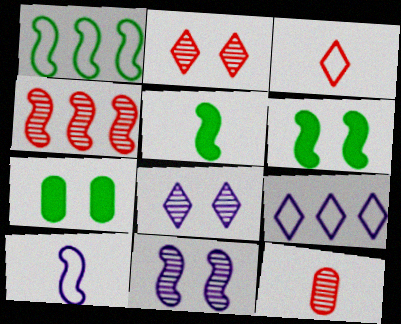[[2, 4, 12], 
[4, 6, 10], 
[6, 9, 12]]